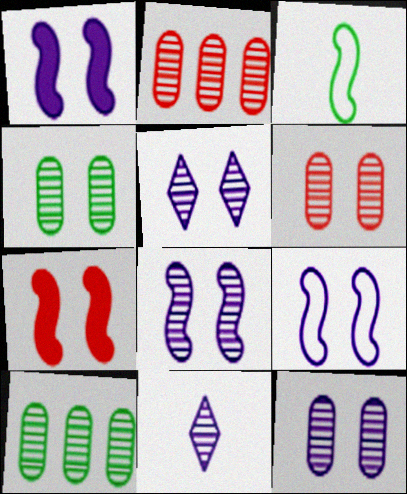[[1, 8, 9], 
[4, 6, 12], 
[5, 8, 12]]